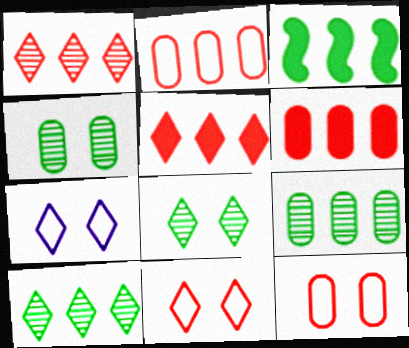[]